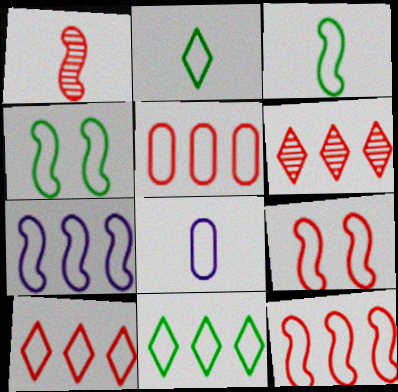[[3, 7, 9], 
[4, 8, 10], 
[5, 7, 11], 
[5, 10, 12], 
[8, 9, 11]]